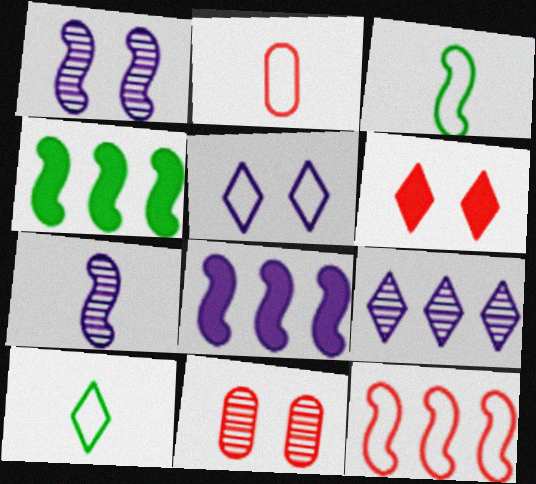[[6, 9, 10], 
[8, 10, 11]]